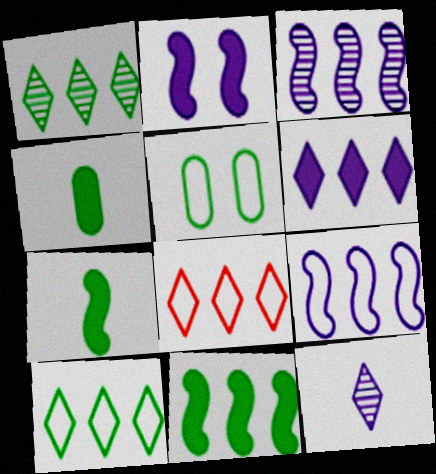[[1, 5, 7], 
[1, 6, 8]]